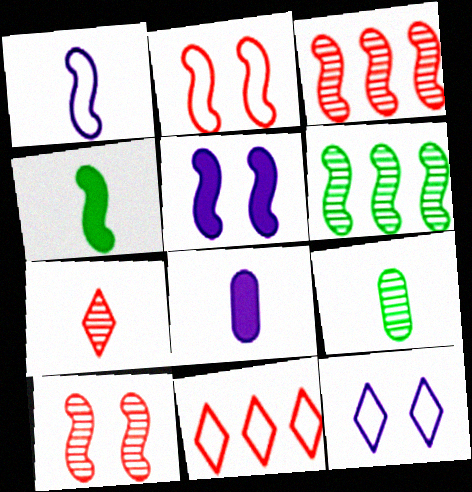[[5, 9, 11]]